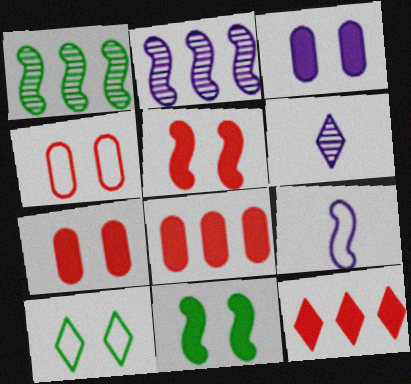[[1, 5, 9], 
[6, 10, 12]]